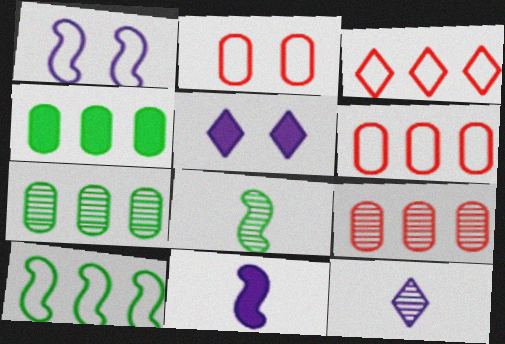[[5, 6, 8]]